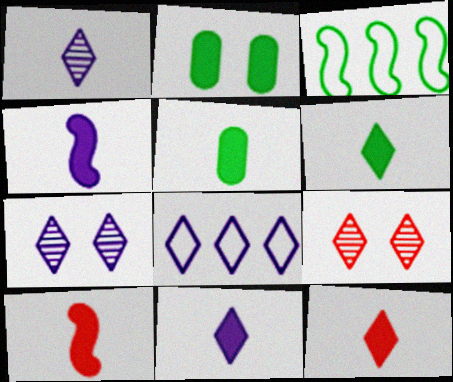[[4, 5, 12], 
[5, 10, 11], 
[6, 8, 9], 
[6, 11, 12], 
[7, 8, 11]]